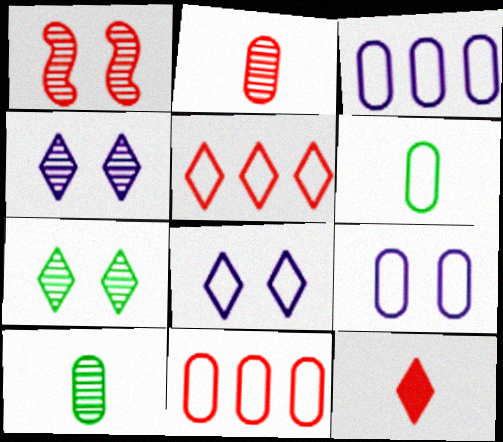[[1, 11, 12], 
[6, 9, 11]]